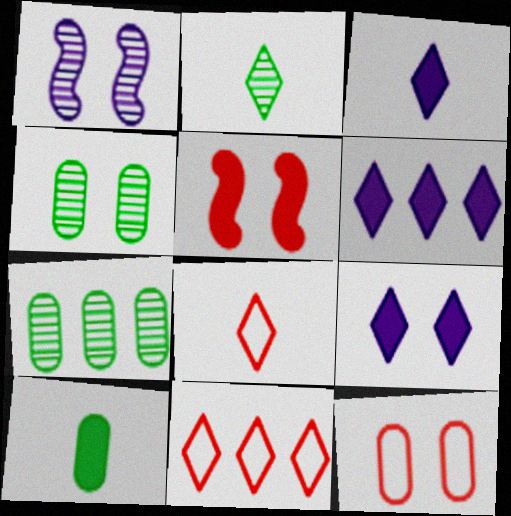[[1, 10, 11], 
[2, 3, 8], 
[2, 9, 11], 
[3, 6, 9], 
[5, 6, 10]]